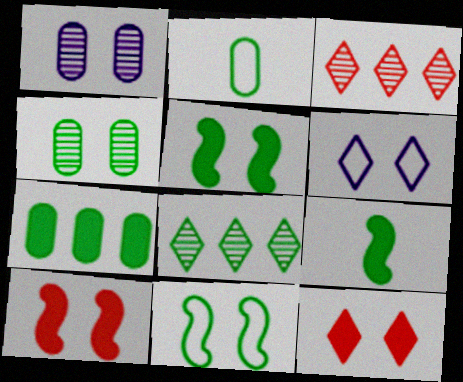[[1, 11, 12], 
[2, 4, 7], 
[2, 5, 8], 
[4, 6, 10]]